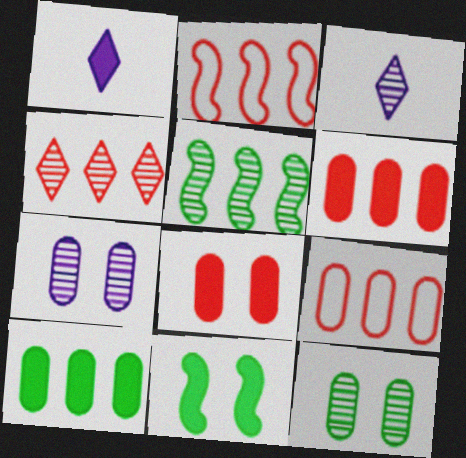[[1, 2, 12], 
[1, 6, 11], 
[2, 4, 6], 
[3, 9, 11]]